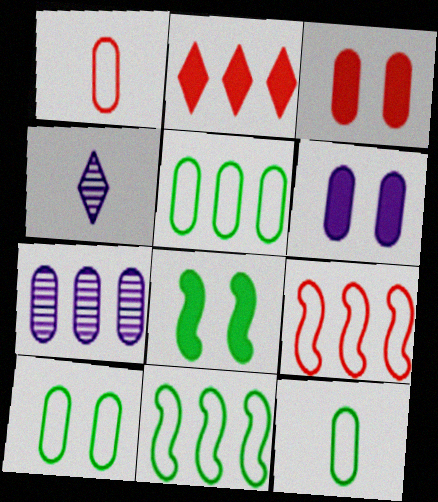[[2, 7, 11], 
[3, 4, 11], 
[3, 7, 12], 
[5, 10, 12]]